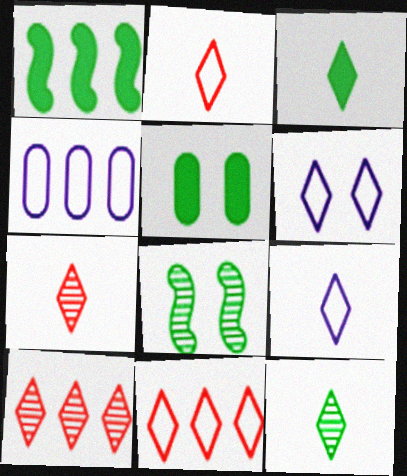[[1, 3, 5], 
[1, 4, 10], 
[3, 6, 10], 
[3, 7, 9]]